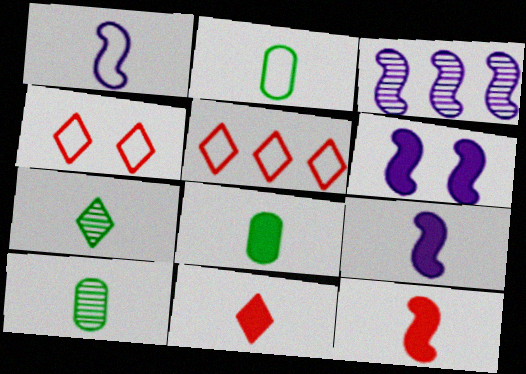[[1, 3, 6], 
[1, 10, 11], 
[2, 8, 10], 
[3, 4, 8], 
[5, 6, 10], 
[8, 9, 11]]